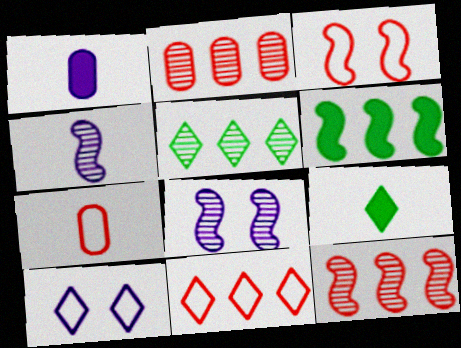[[1, 3, 5], 
[3, 4, 6], 
[3, 7, 11], 
[4, 7, 9]]